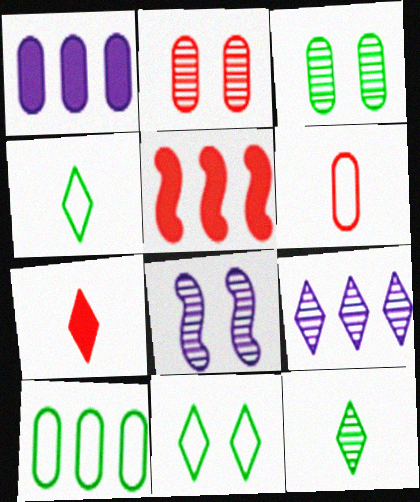[[1, 3, 6], 
[5, 9, 10], 
[7, 8, 10], 
[7, 9, 11]]